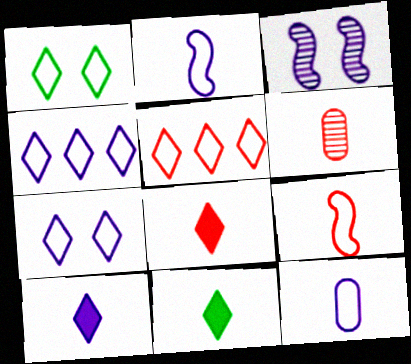[[2, 6, 11], 
[6, 8, 9], 
[8, 10, 11]]